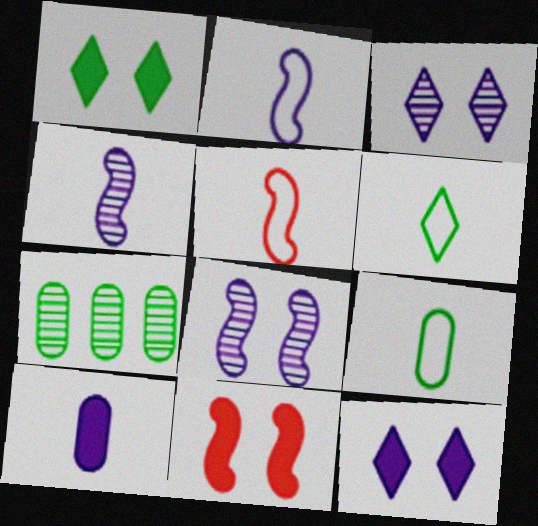[[5, 7, 12]]